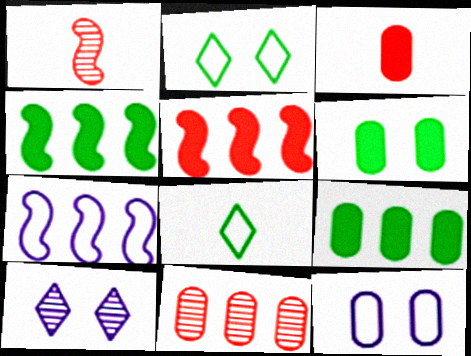[]